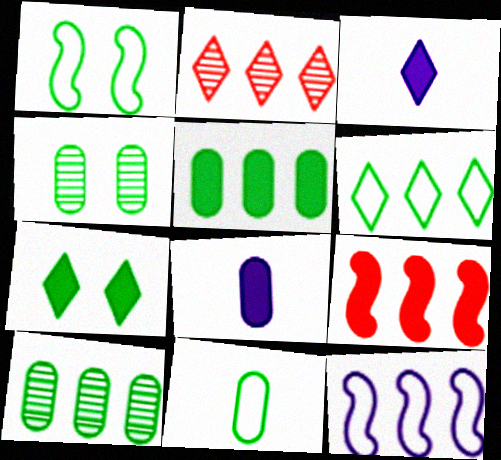[[1, 2, 8], 
[1, 4, 7], 
[1, 6, 11], 
[2, 5, 12], 
[4, 5, 11], 
[7, 8, 9]]